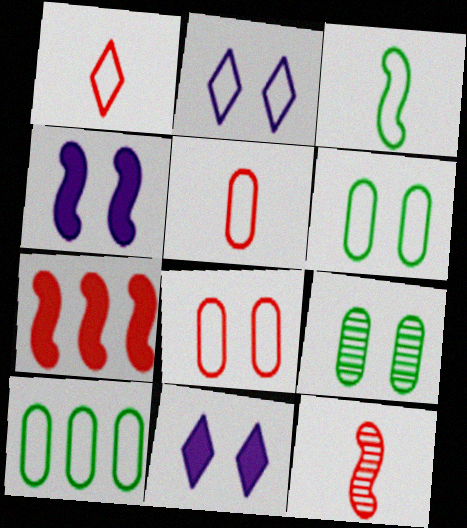[[10, 11, 12]]